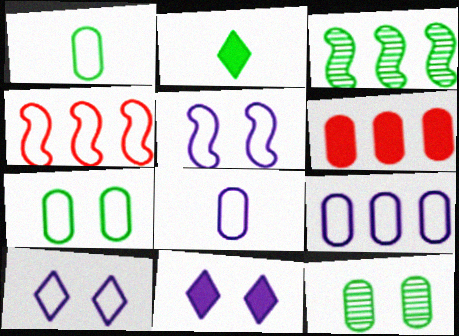[[1, 4, 10], 
[2, 3, 7], 
[6, 8, 12]]